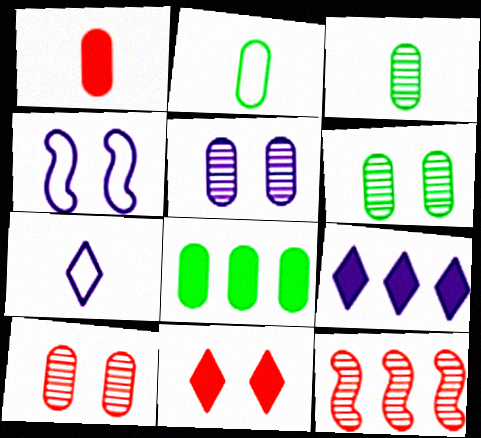[[2, 6, 8], 
[4, 6, 11], 
[5, 6, 10]]